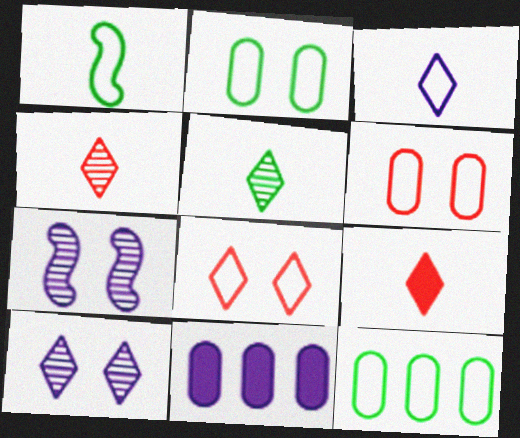[[3, 5, 9], 
[3, 7, 11], 
[7, 9, 12]]